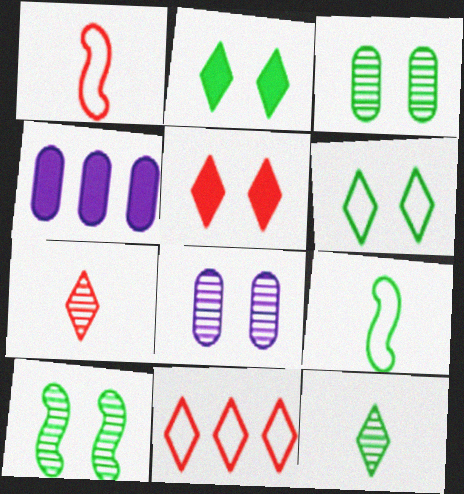[[5, 7, 11]]